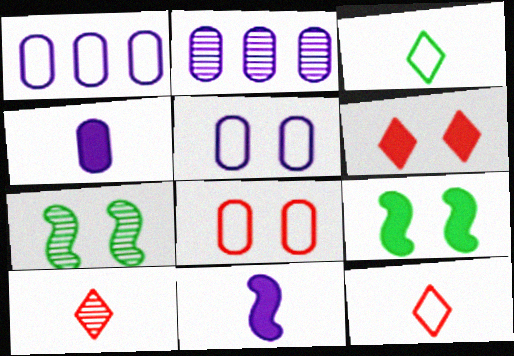[[1, 9, 10], 
[2, 4, 5], 
[2, 7, 10], 
[2, 9, 12], 
[5, 6, 7]]